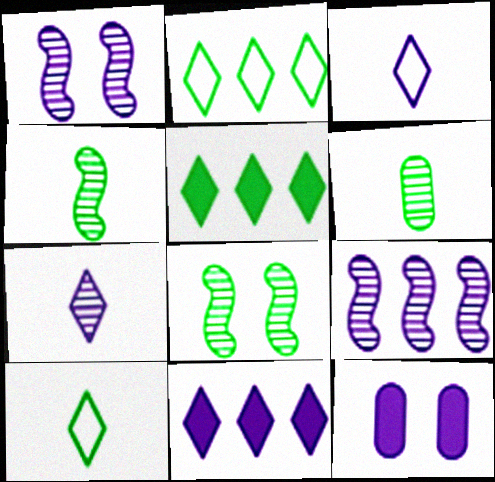[[3, 9, 12]]